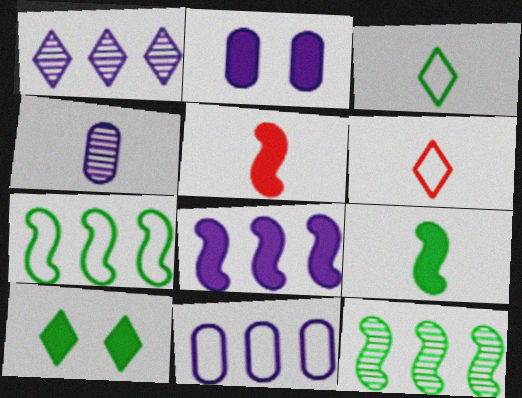[[1, 6, 10], 
[1, 8, 11], 
[2, 4, 11], 
[2, 6, 12], 
[3, 4, 5], 
[4, 6, 9]]